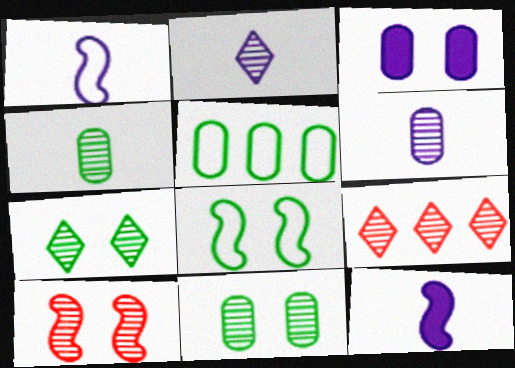[[2, 7, 9]]